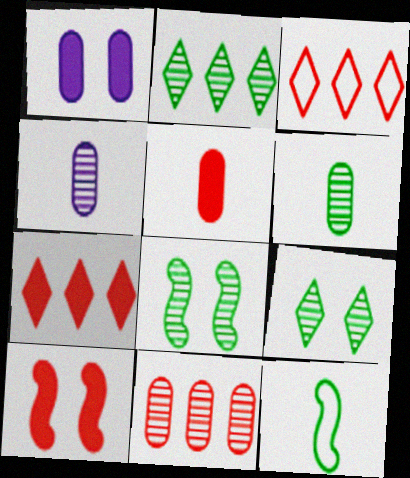[[2, 6, 8], 
[5, 7, 10]]